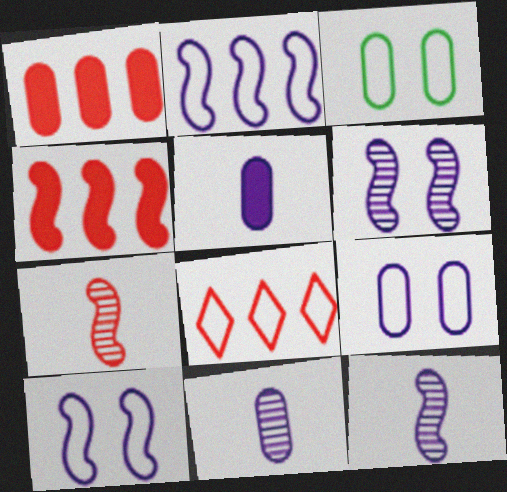[[1, 3, 11]]